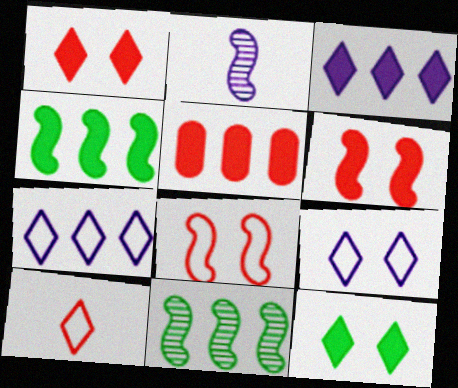[[2, 4, 8], 
[3, 4, 5], 
[5, 7, 11]]